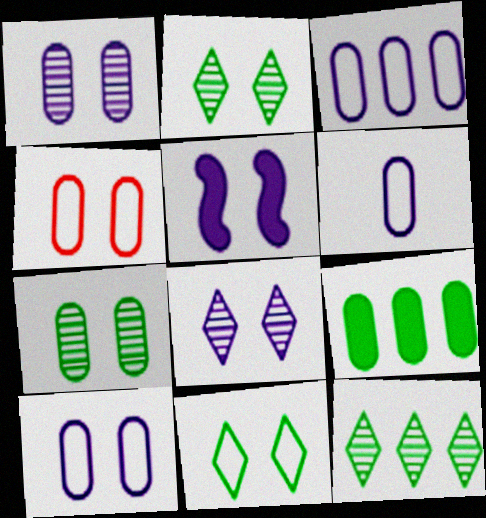[[2, 4, 5], 
[3, 6, 10], 
[5, 8, 10]]